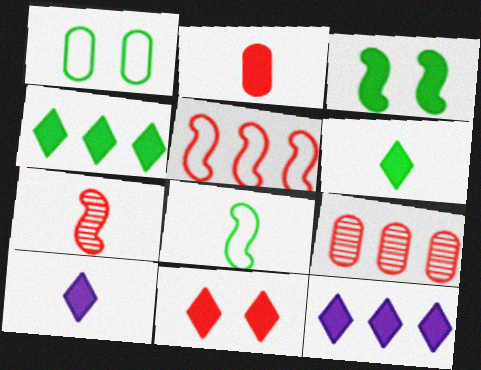[[1, 7, 12], 
[2, 3, 12], 
[4, 10, 11], 
[6, 11, 12]]